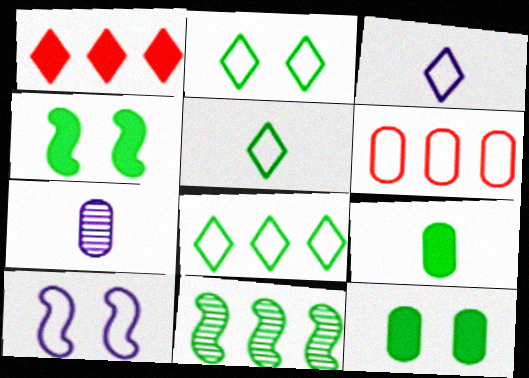[[2, 5, 8], 
[2, 9, 11], 
[5, 6, 10], 
[5, 11, 12], 
[6, 7, 12]]